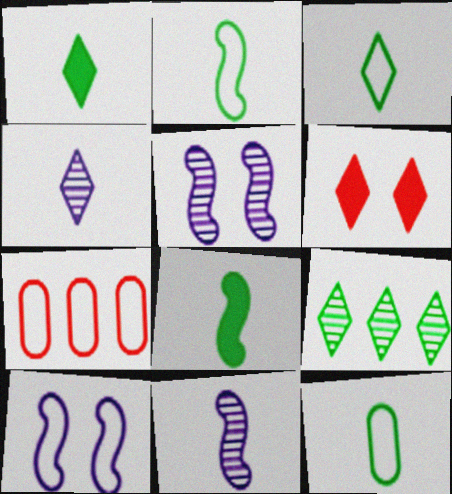[[1, 5, 7], 
[2, 3, 12], 
[3, 7, 10]]